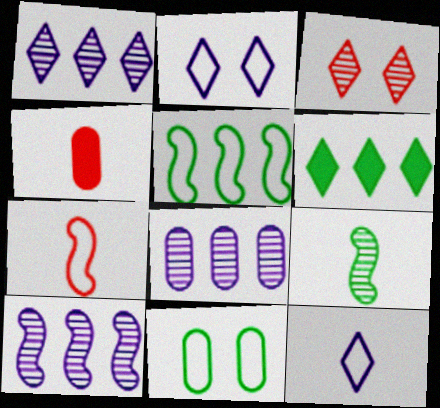[[1, 8, 10], 
[3, 6, 12], 
[3, 8, 9], 
[4, 8, 11], 
[4, 9, 12], 
[6, 9, 11]]